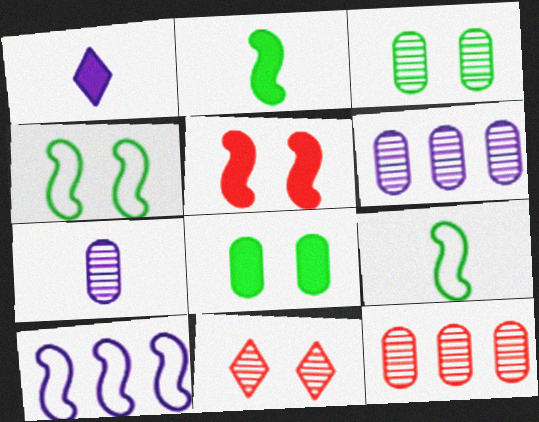[[1, 4, 12], 
[3, 7, 12]]